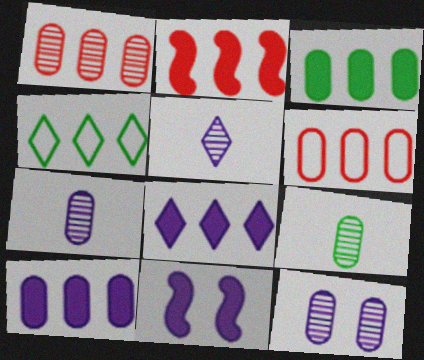[[1, 9, 12], 
[2, 3, 8]]